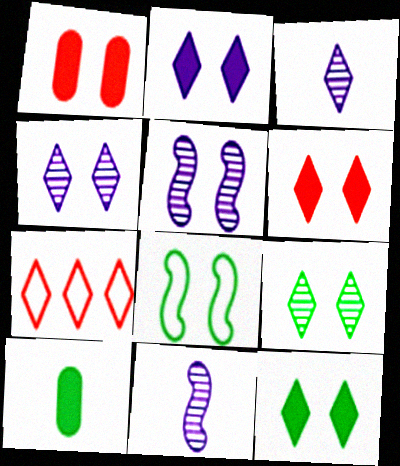[[1, 4, 8], 
[2, 6, 12], 
[3, 7, 12], 
[5, 7, 10]]